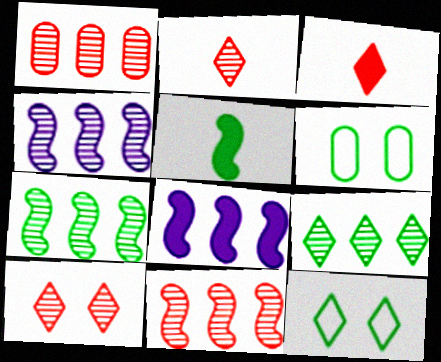[[1, 4, 9], 
[2, 6, 8], 
[3, 4, 6], 
[4, 7, 11], 
[5, 6, 9]]